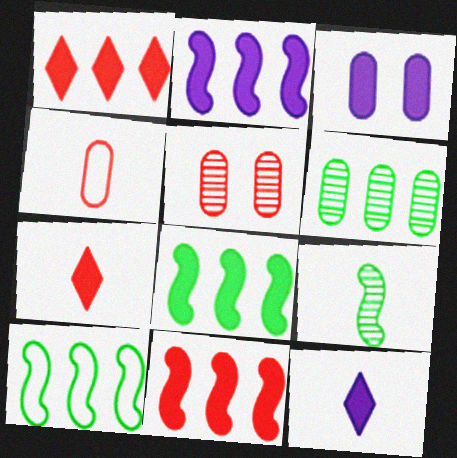[[2, 3, 12], 
[2, 8, 11], 
[3, 4, 6], 
[3, 7, 8], 
[4, 9, 12], 
[5, 10, 12]]